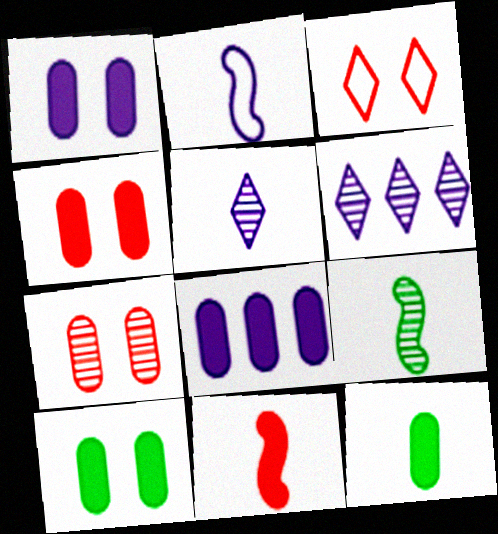[[1, 2, 6], 
[1, 4, 10], 
[2, 9, 11], 
[3, 8, 9], 
[4, 8, 12], 
[6, 7, 9]]